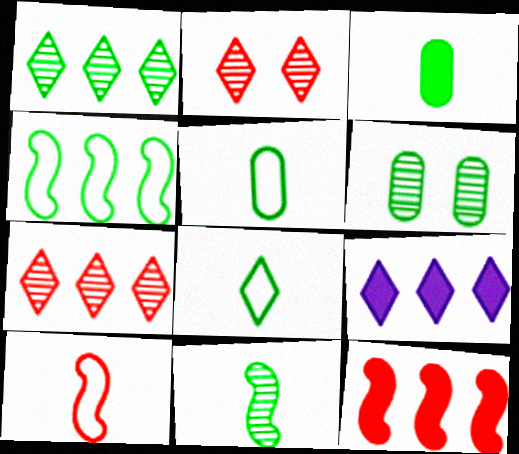[[1, 6, 11], 
[2, 8, 9], 
[3, 8, 11], 
[6, 9, 10]]